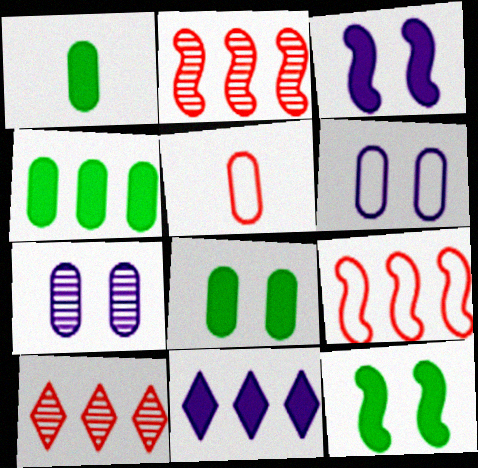[[1, 4, 8], 
[4, 5, 7]]